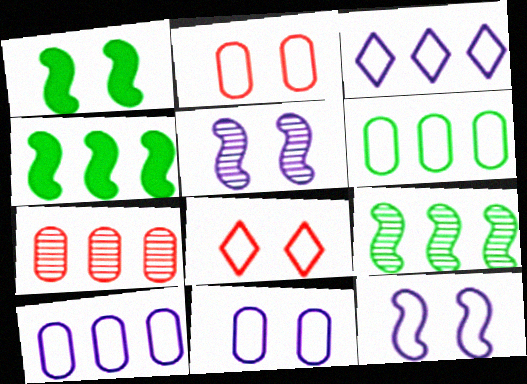[[3, 4, 7]]